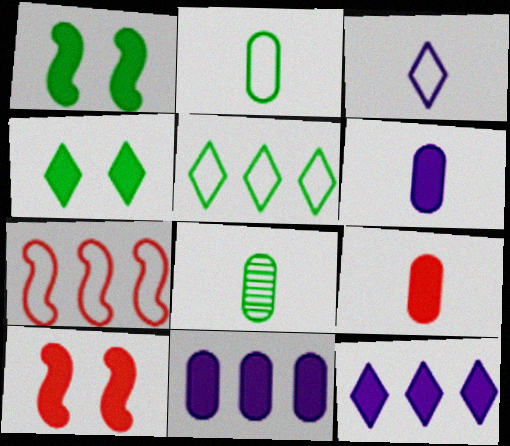[[1, 5, 8], 
[1, 9, 12]]